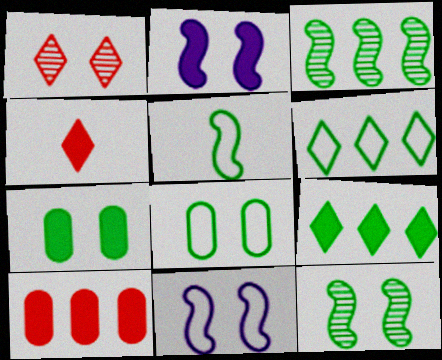[[1, 2, 8], 
[1, 7, 11], 
[5, 6, 8]]